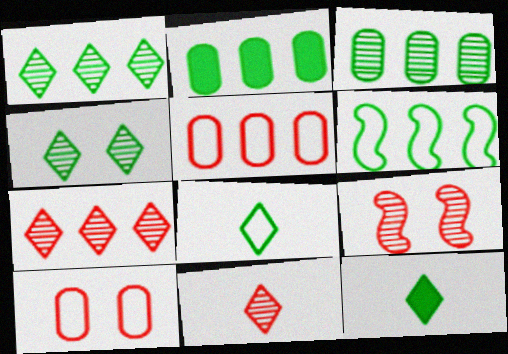[[1, 2, 6]]